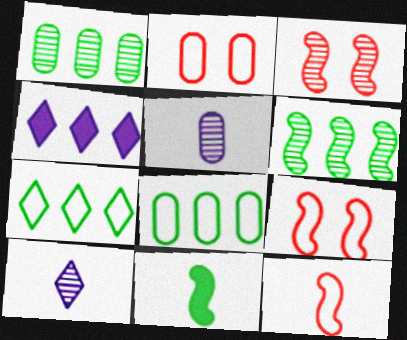[[1, 3, 10]]